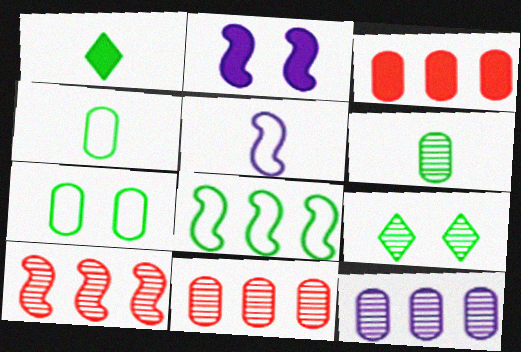[[1, 2, 3], 
[3, 5, 9]]